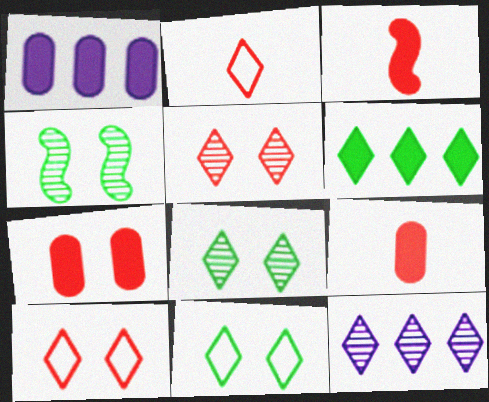[[1, 2, 4]]